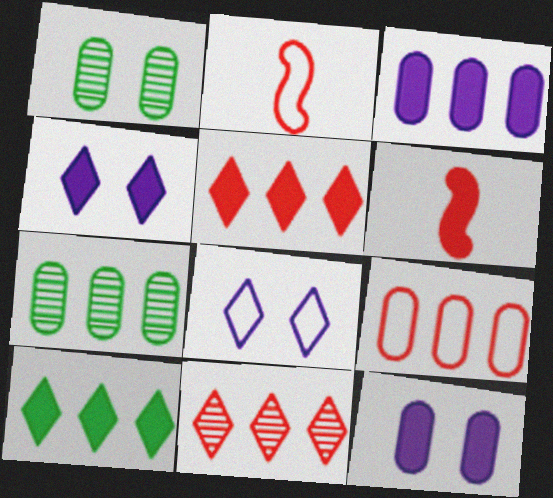[[2, 4, 7], 
[3, 7, 9], 
[6, 7, 8], 
[6, 10, 12]]